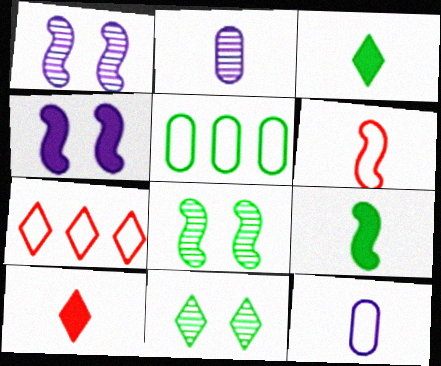[[1, 5, 10], 
[2, 3, 6], 
[3, 5, 8], 
[5, 9, 11]]